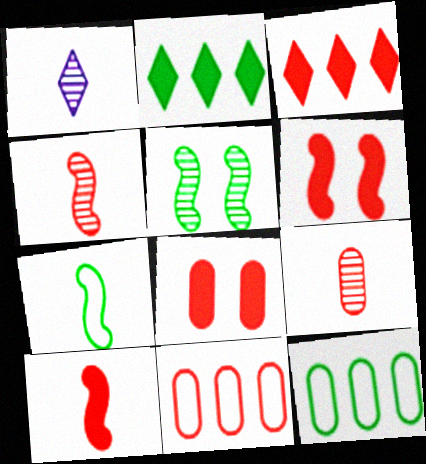[[1, 6, 12], 
[3, 8, 10], 
[8, 9, 11]]